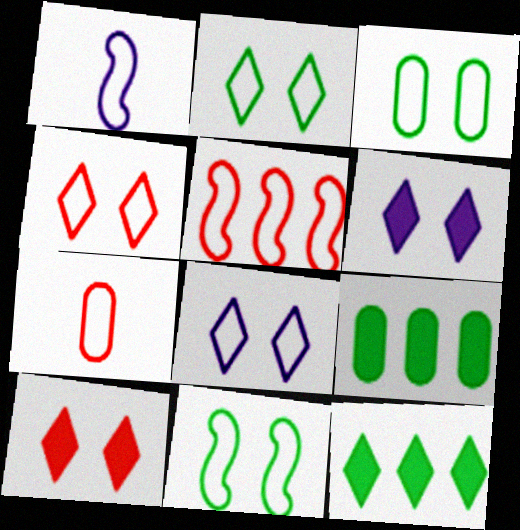[[1, 5, 11], 
[2, 3, 11], 
[2, 4, 8], 
[4, 5, 7]]